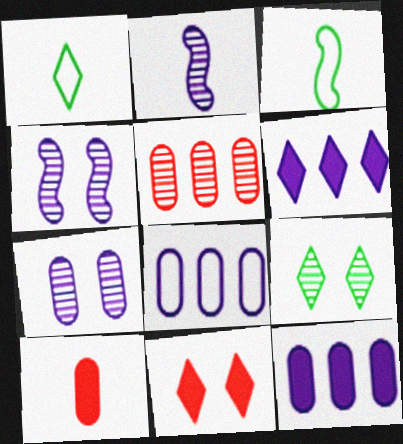[[1, 2, 10], 
[2, 5, 9]]